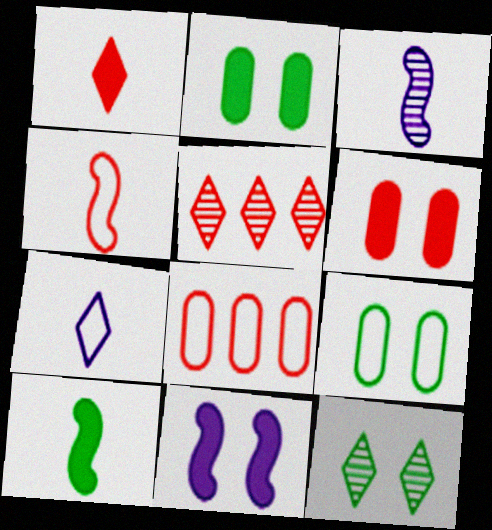[[3, 4, 10], 
[4, 5, 6]]